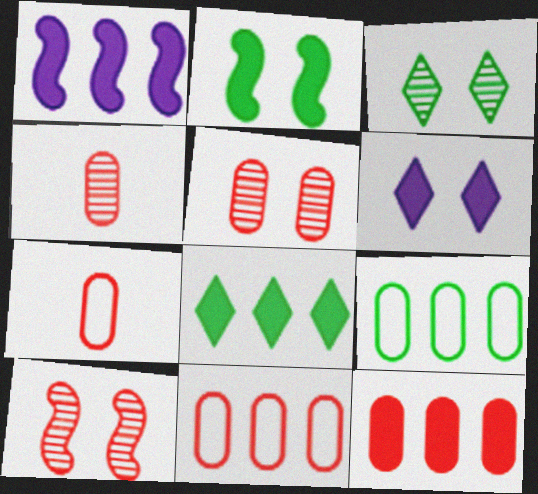[[1, 3, 7], 
[1, 8, 12], 
[5, 7, 12]]